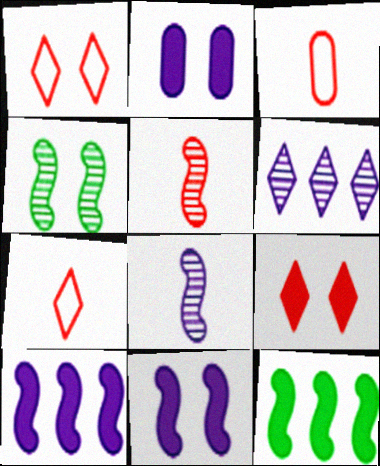[[1, 2, 4]]